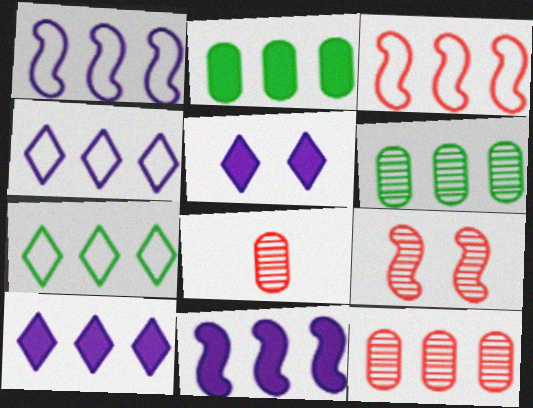[[3, 6, 10], 
[7, 11, 12]]